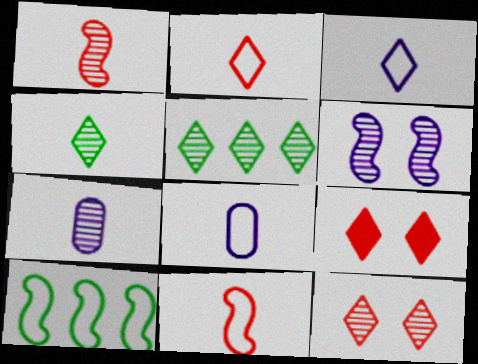[[1, 4, 7], 
[3, 5, 9], 
[7, 9, 10]]